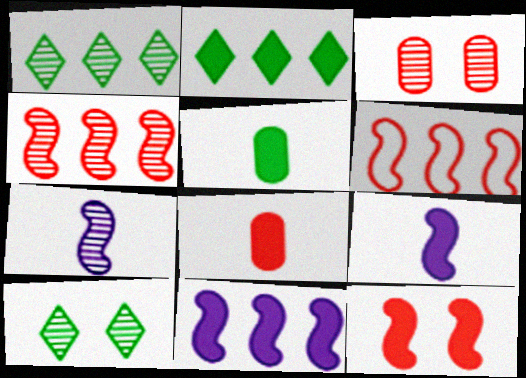[[1, 3, 7]]